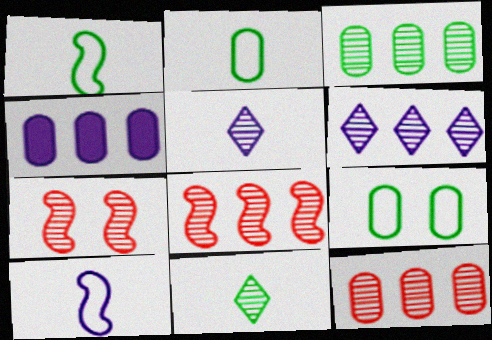[[3, 5, 7], 
[3, 6, 8]]